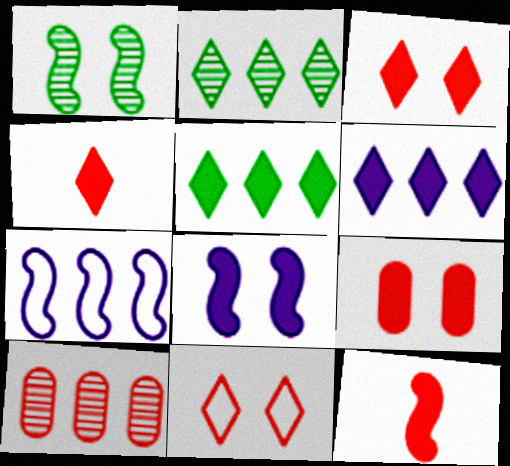[[1, 7, 12], 
[5, 7, 10], 
[10, 11, 12]]